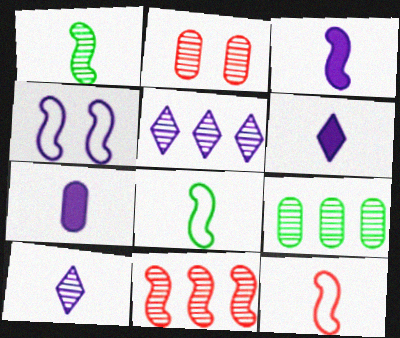[[1, 2, 5], 
[1, 3, 12], 
[3, 6, 7], 
[4, 5, 7], 
[5, 9, 11]]